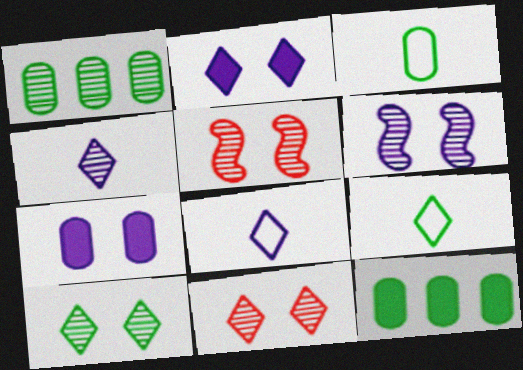[[1, 4, 5], 
[5, 8, 12]]